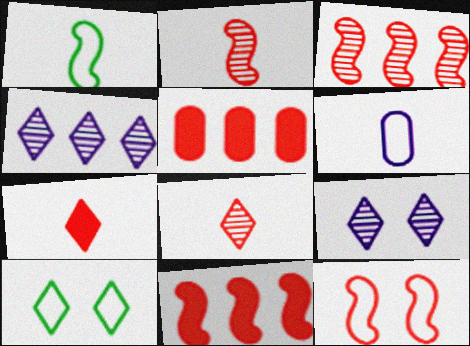[[1, 5, 9], 
[2, 11, 12], 
[4, 7, 10], 
[5, 8, 12]]